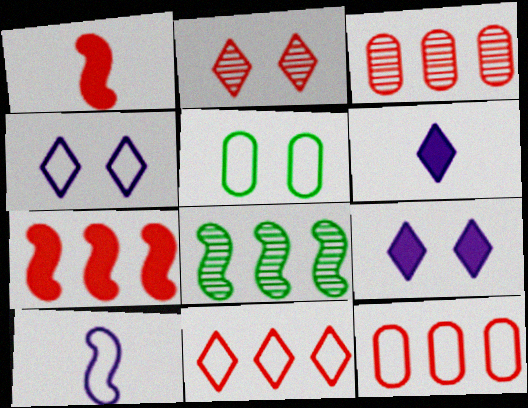[[1, 2, 12], 
[3, 7, 11], 
[5, 10, 11]]